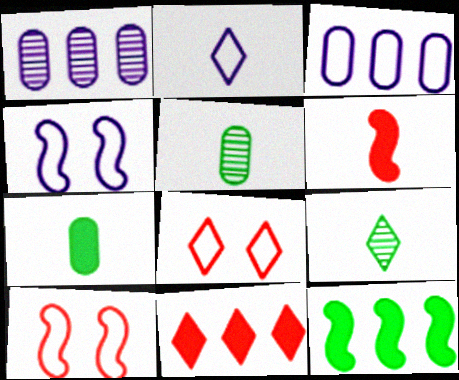[[2, 3, 4], 
[2, 5, 6], 
[4, 5, 11]]